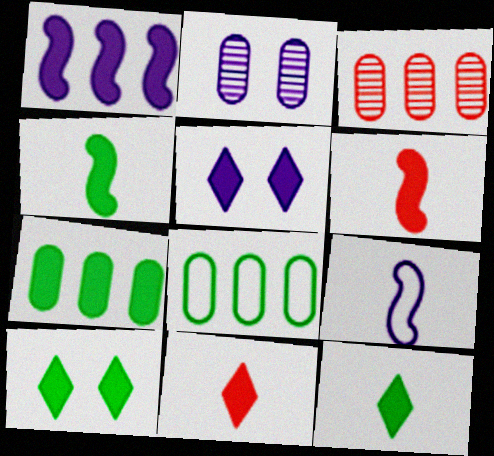[[3, 9, 10], 
[4, 7, 10], 
[5, 6, 7]]